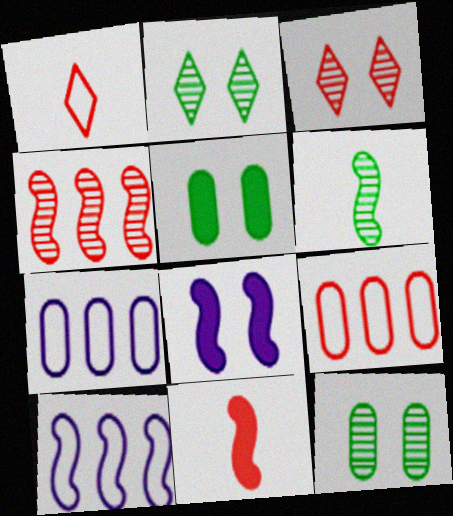[[2, 7, 11], 
[3, 9, 11]]